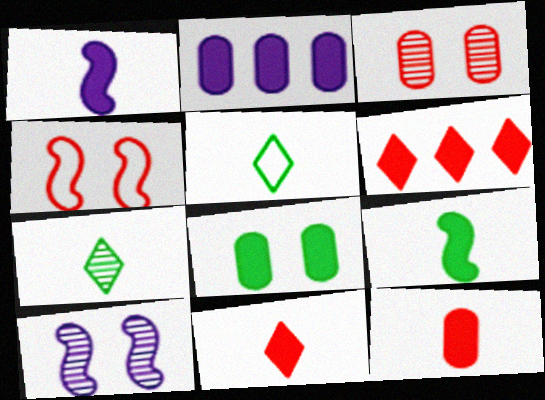[[1, 6, 8], 
[2, 4, 7], 
[2, 8, 12]]